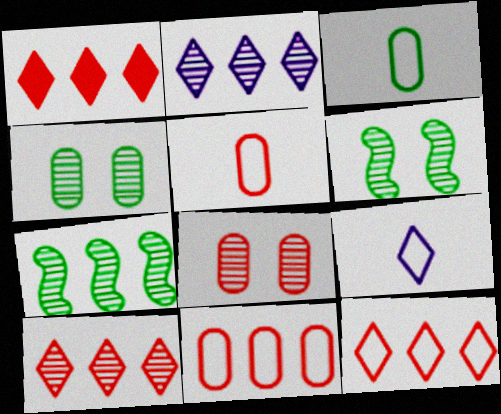[[1, 10, 12]]